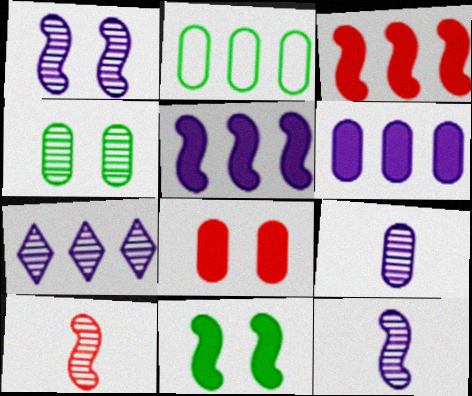[[1, 7, 9], 
[2, 3, 7], 
[2, 8, 9], 
[4, 7, 10]]